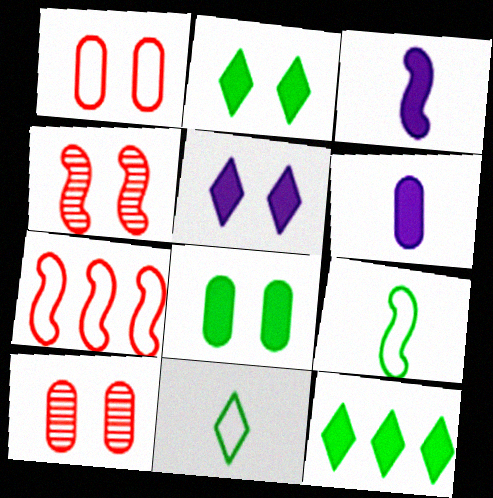[]